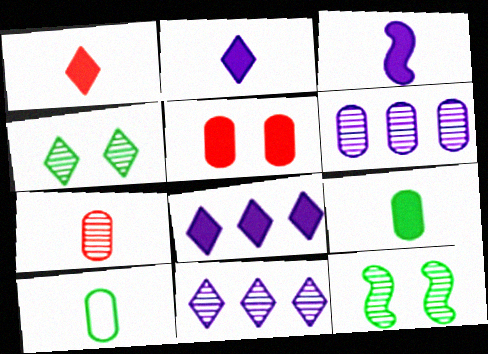[[1, 3, 9], 
[5, 6, 10], 
[7, 11, 12]]